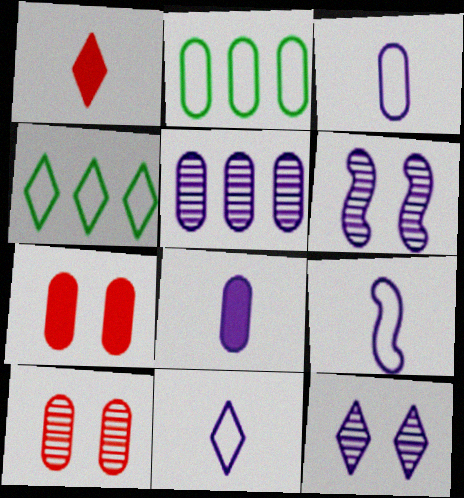[[1, 2, 6], 
[1, 4, 12], 
[2, 8, 10], 
[3, 9, 11]]